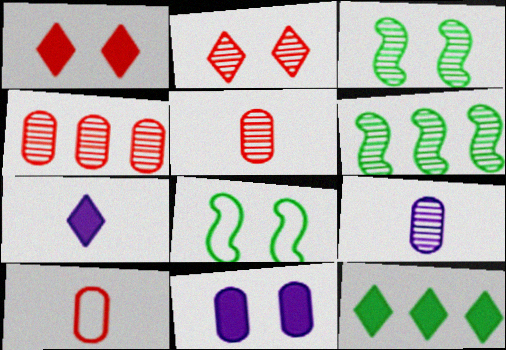[[1, 7, 12], 
[2, 6, 9], 
[2, 8, 11], 
[4, 7, 8]]